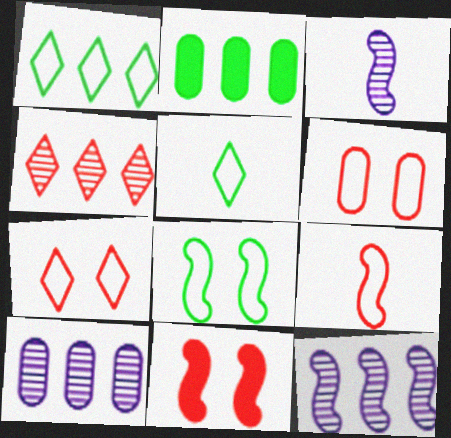[[2, 3, 7], 
[5, 10, 11]]